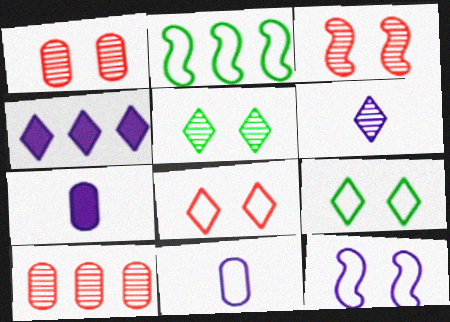[[2, 4, 10], 
[2, 8, 11]]